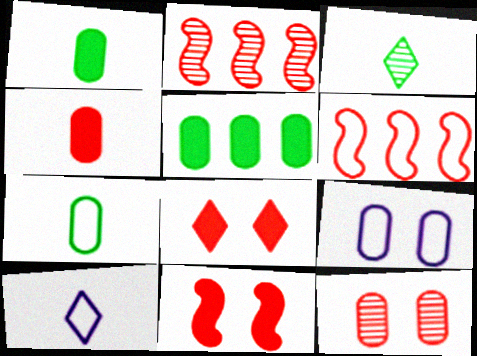[]